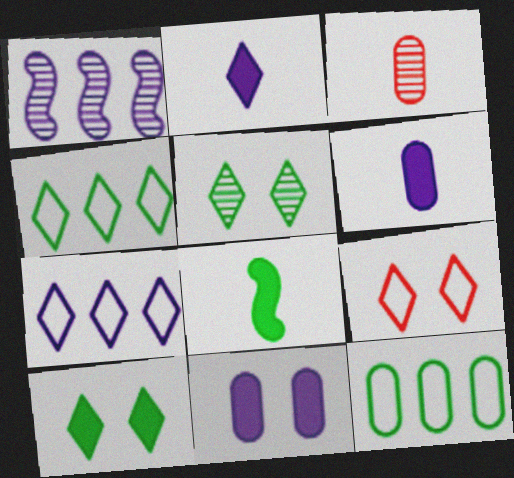[[1, 3, 5], 
[3, 11, 12], 
[5, 8, 12]]